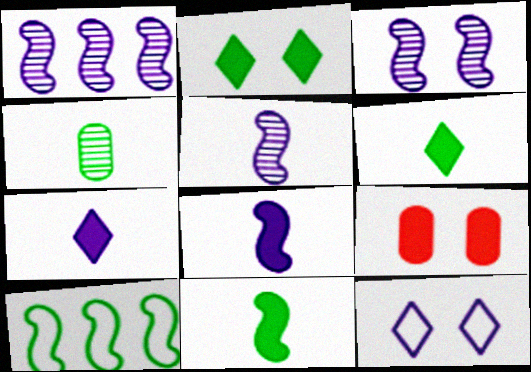[[1, 3, 5], 
[2, 4, 10]]